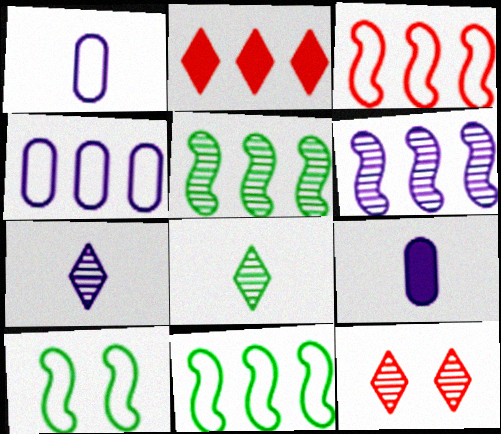[[2, 4, 5], 
[9, 11, 12]]